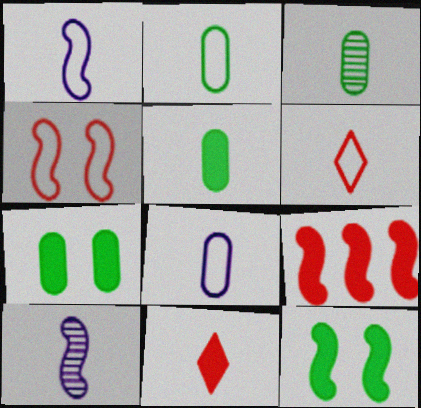[[1, 2, 6], 
[1, 3, 11], 
[2, 3, 5], 
[2, 10, 11], 
[5, 6, 10]]